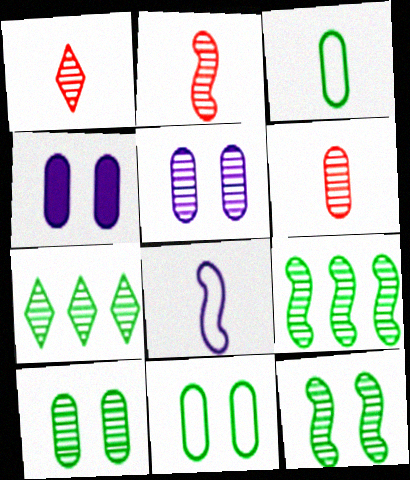[[1, 2, 6], 
[1, 5, 9], 
[2, 5, 7]]